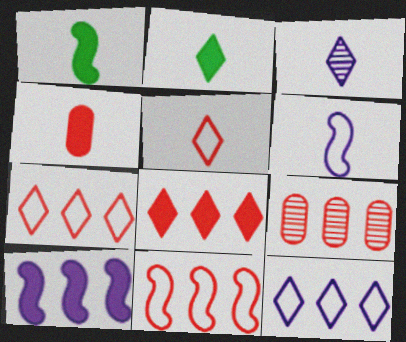[[2, 3, 5], 
[8, 9, 11]]